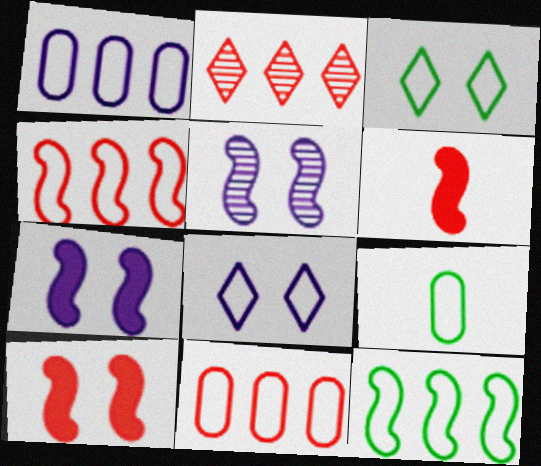[[2, 7, 9], 
[3, 9, 12], 
[4, 8, 9], 
[5, 6, 12]]